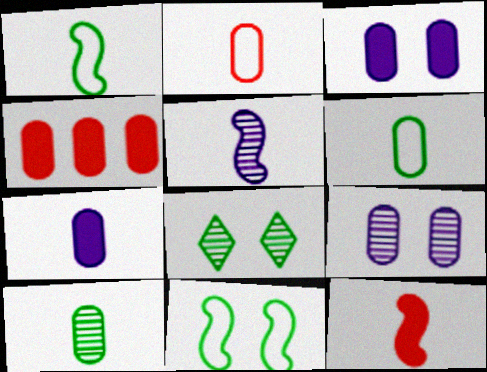[[1, 5, 12], 
[2, 7, 10], 
[4, 6, 9]]